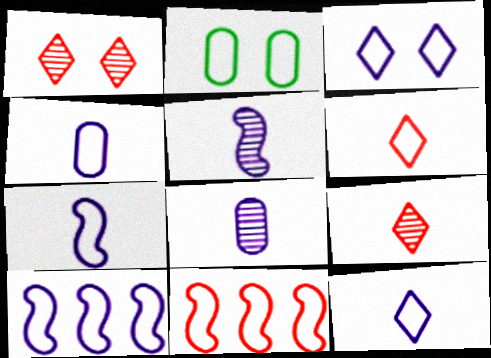[[2, 6, 10], 
[2, 11, 12], 
[3, 4, 10], 
[4, 7, 12]]